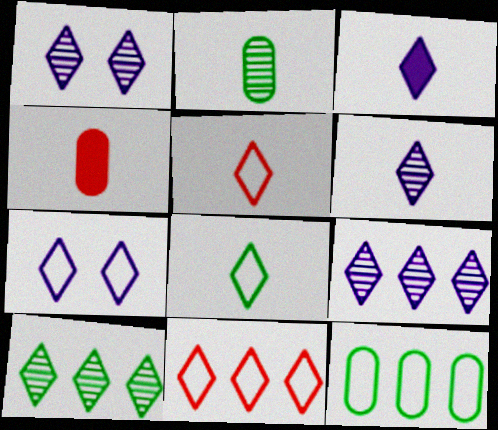[[1, 6, 9], 
[3, 7, 9], 
[7, 8, 11]]